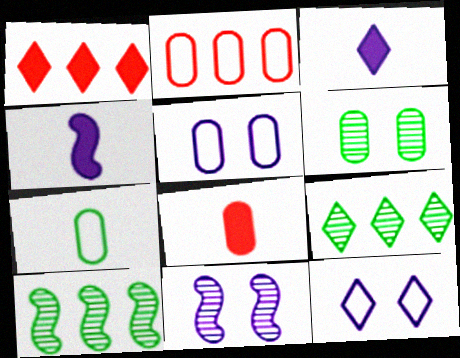[[1, 7, 11], 
[2, 5, 7], 
[8, 10, 12]]